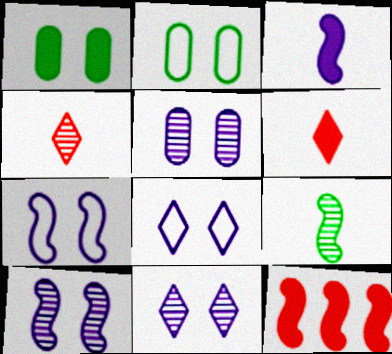[[5, 10, 11], 
[7, 9, 12]]